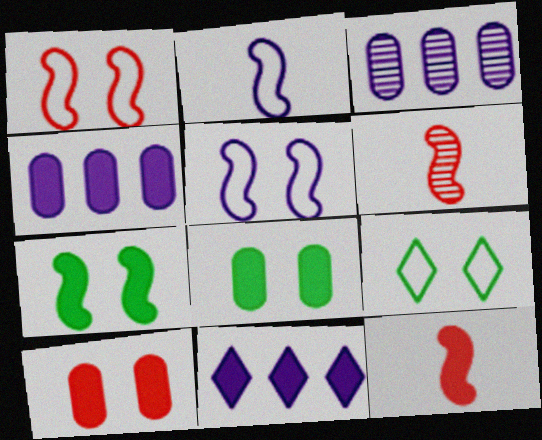[[3, 9, 12], 
[4, 6, 9], 
[8, 11, 12]]